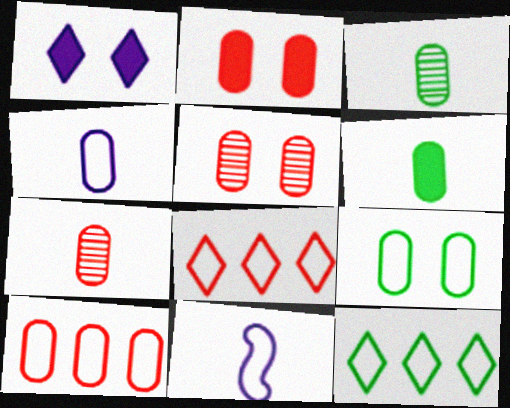[[2, 7, 10], 
[4, 6, 7], 
[4, 9, 10], 
[8, 9, 11]]